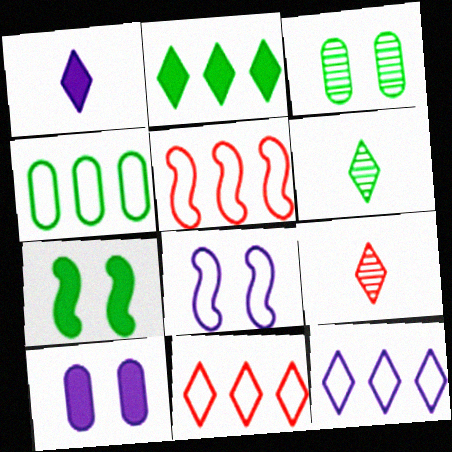[[1, 3, 5], 
[4, 5, 12], 
[4, 6, 7], 
[5, 6, 10]]